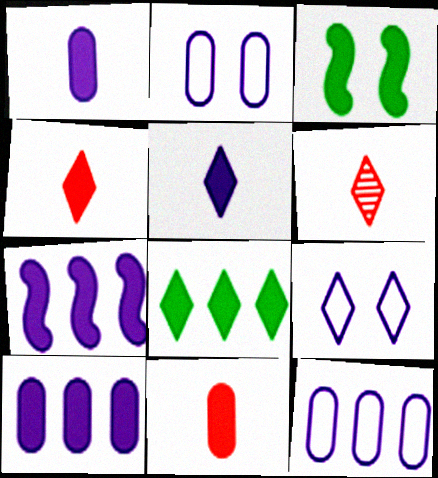[[3, 4, 10], 
[3, 6, 12], 
[6, 8, 9]]